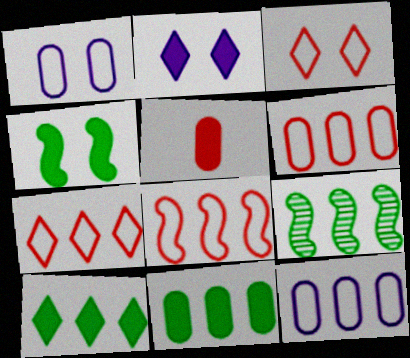[[6, 7, 8]]